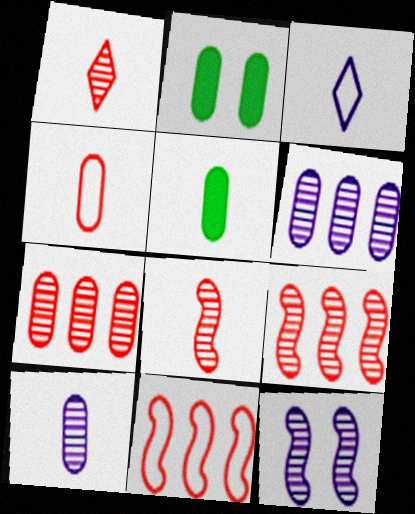[[2, 3, 9], 
[2, 4, 6], 
[3, 5, 8], 
[4, 5, 10]]